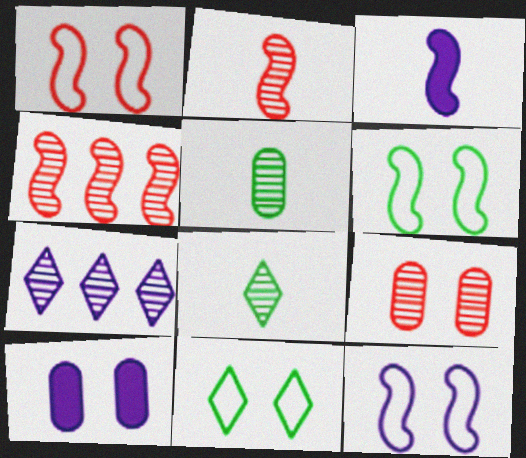[[1, 6, 12], 
[3, 4, 6]]